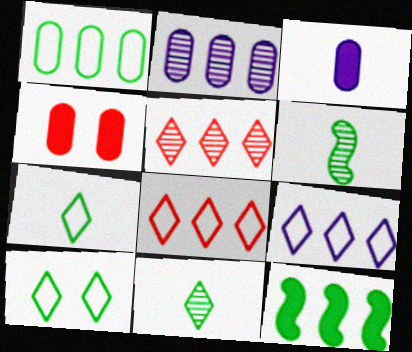[[2, 8, 12], 
[4, 6, 9]]